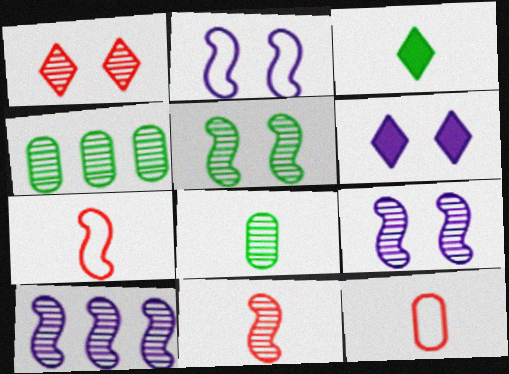[[1, 8, 10], 
[4, 6, 7], 
[5, 10, 11]]